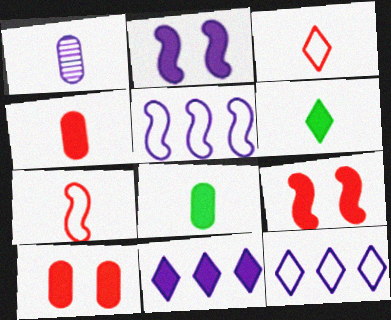[[1, 2, 12], 
[1, 6, 7], 
[8, 9, 11]]